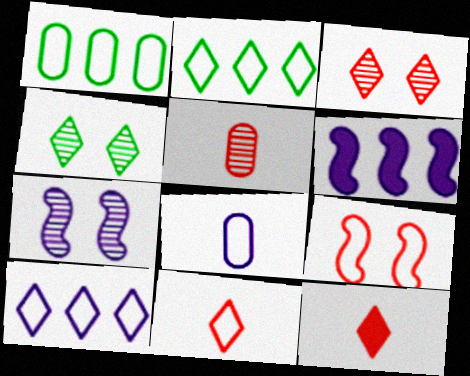[[1, 7, 12], 
[2, 8, 9], 
[4, 10, 12]]